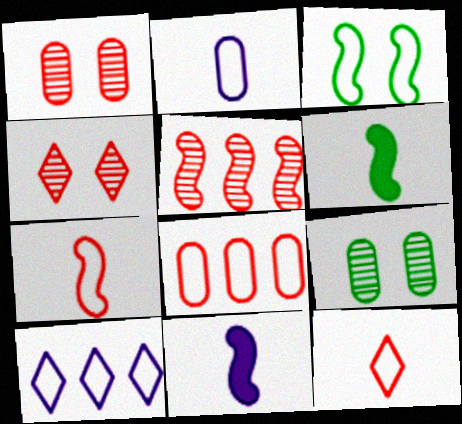[[1, 6, 10], 
[3, 5, 11]]